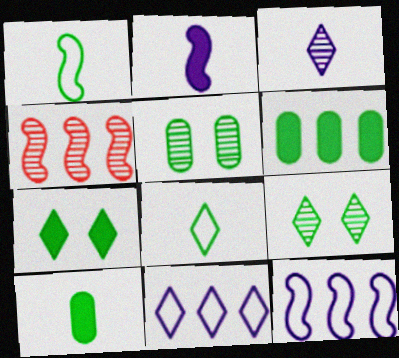[[1, 6, 9], 
[3, 4, 5], 
[4, 6, 11]]